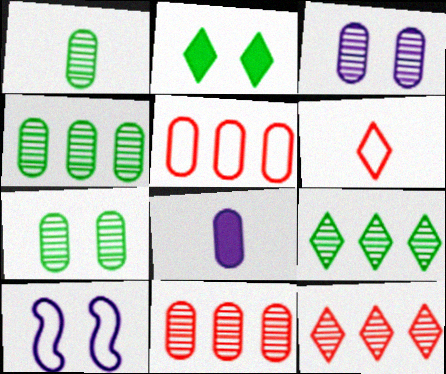[[1, 3, 11], 
[1, 4, 7], 
[5, 7, 8]]